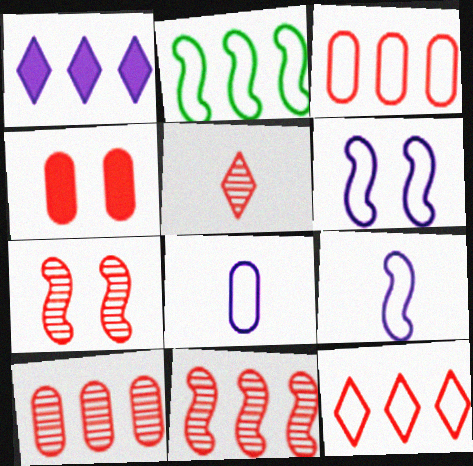[[1, 2, 10], 
[5, 7, 10]]